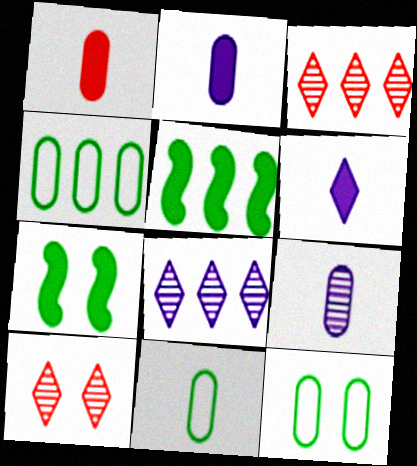[[1, 9, 11], 
[4, 11, 12]]